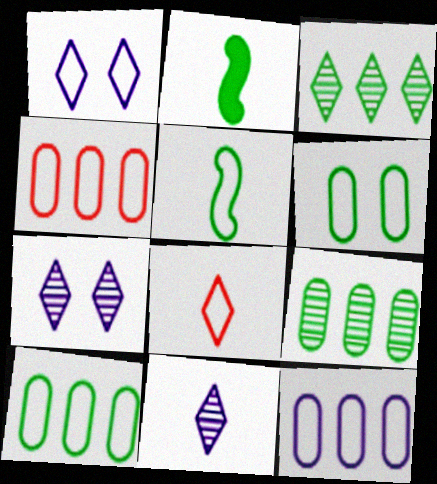[[1, 4, 5], 
[2, 3, 6], 
[2, 4, 7], 
[4, 10, 12]]